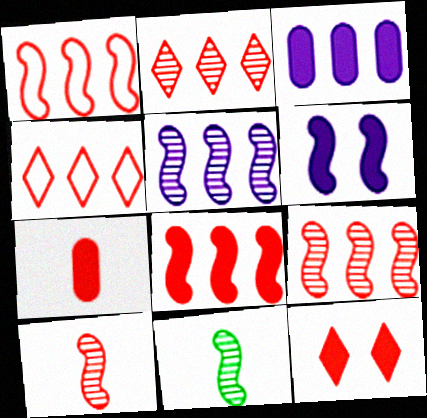[[1, 6, 11], 
[1, 8, 9], 
[7, 8, 12]]